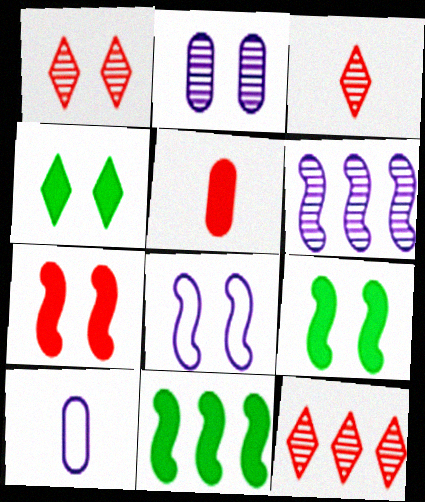[[1, 3, 12], 
[1, 10, 11], 
[9, 10, 12]]